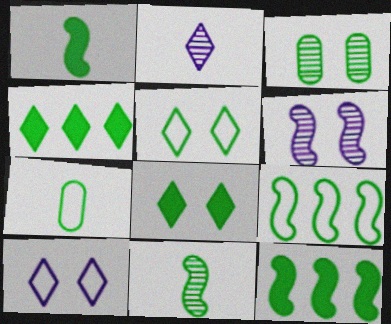[[5, 7, 9]]